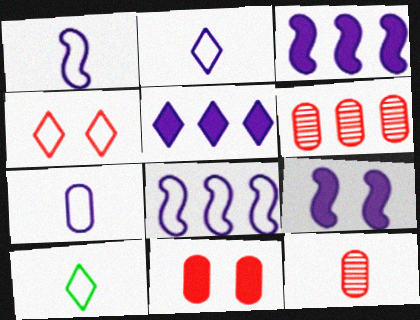[[1, 2, 7], 
[6, 9, 10]]